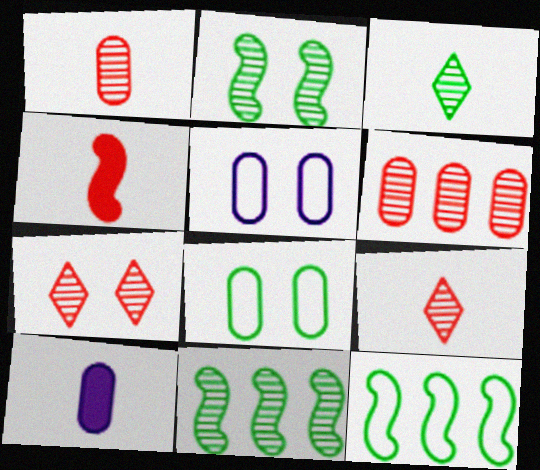[[6, 8, 10], 
[7, 10, 12]]